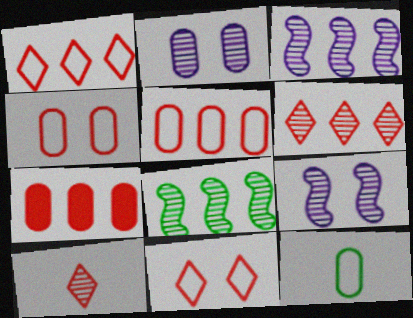[[2, 7, 12], 
[2, 8, 10]]